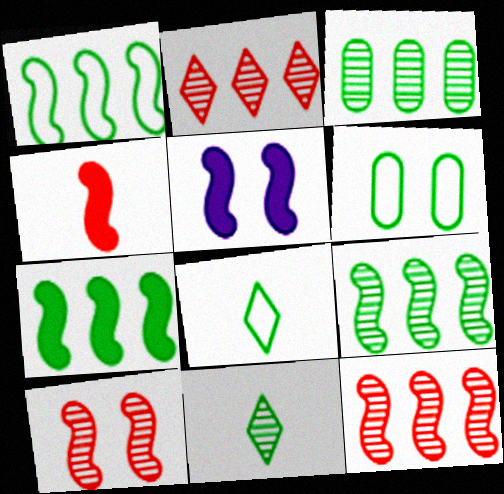[[1, 6, 8], 
[1, 7, 9], 
[4, 5, 7], 
[6, 7, 11]]